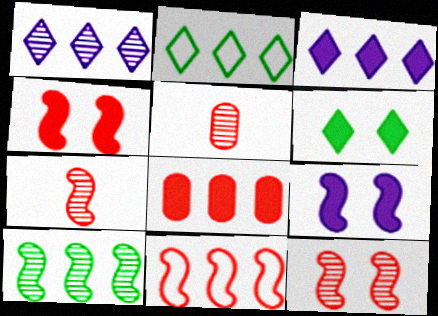[[2, 5, 9], 
[4, 7, 11]]